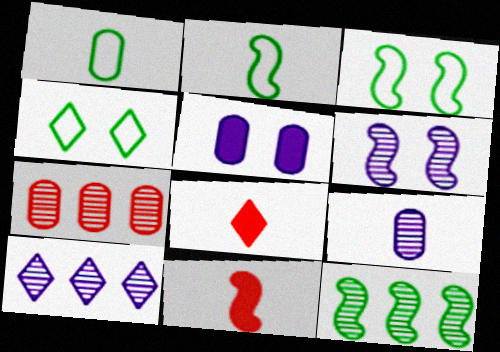[[1, 5, 7], 
[2, 8, 9], 
[4, 8, 10], 
[6, 9, 10], 
[7, 10, 12]]